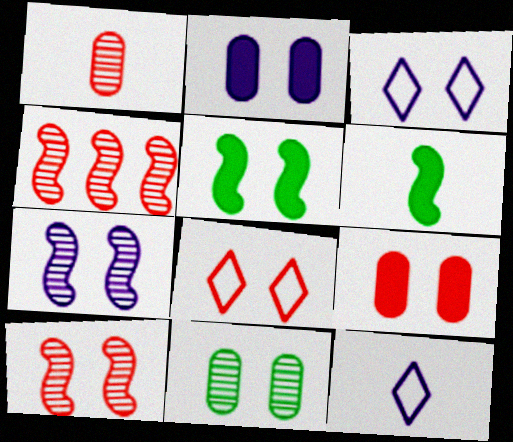[[1, 6, 12], 
[2, 3, 7], 
[8, 9, 10]]